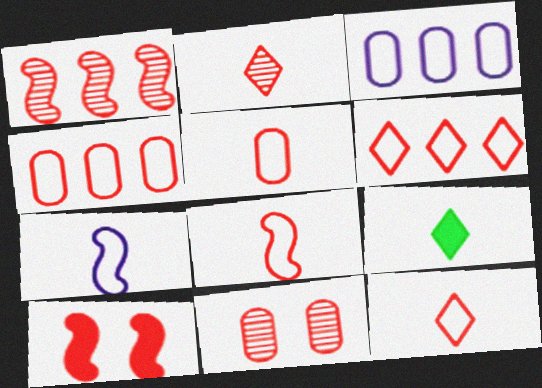[[1, 2, 11], 
[1, 8, 10], 
[2, 4, 10], 
[5, 8, 12]]